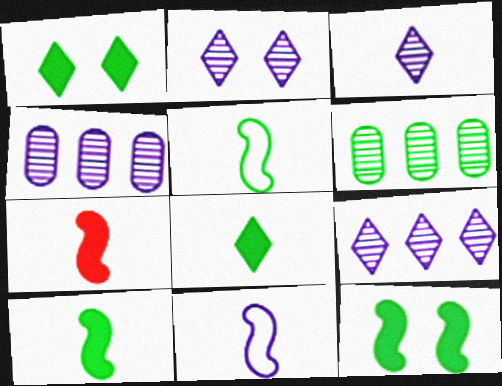[[1, 5, 6], 
[2, 3, 9]]